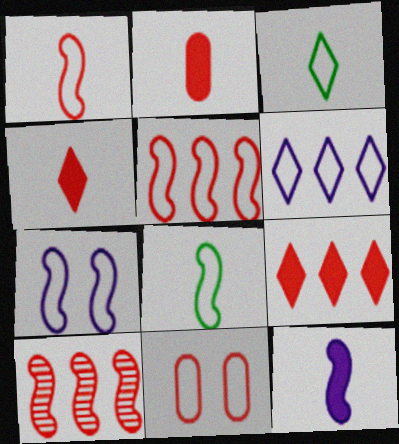[[4, 10, 11], 
[5, 7, 8], 
[6, 8, 11]]